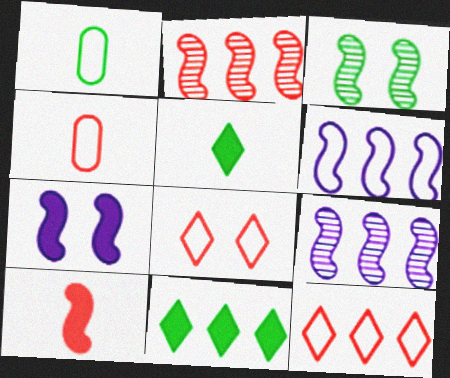[[1, 3, 11], 
[1, 6, 8], 
[3, 6, 10]]